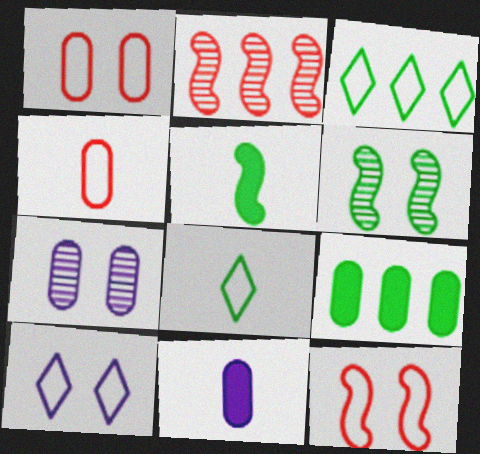[[4, 7, 9], 
[6, 8, 9]]